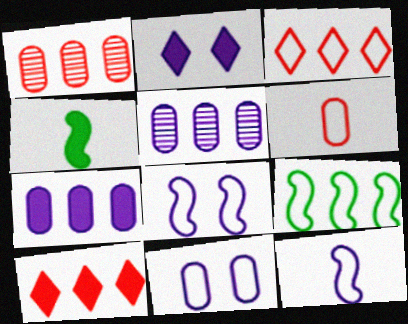[[2, 5, 12], 
[5, 9, 10]]